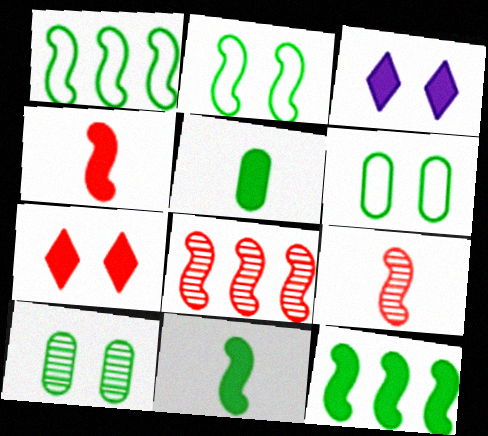[]